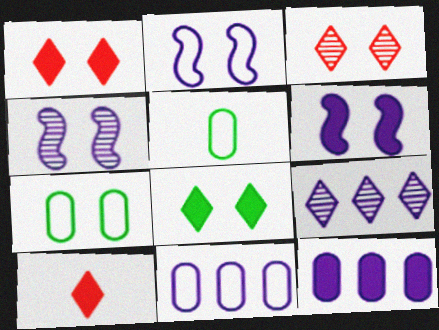[[1, 4, 7], 
[2, 4, 6], 
[3, 6, 7]]